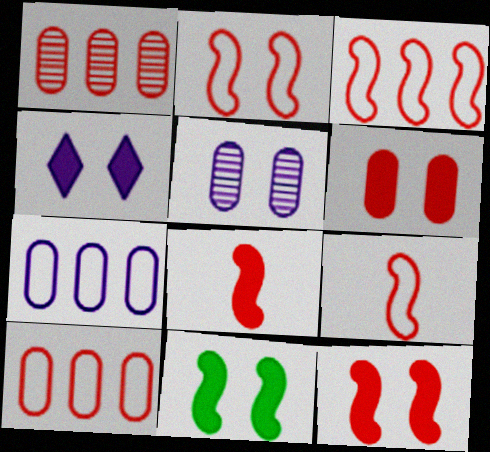[[2, 3, 9], 
[4, 6, 11]]